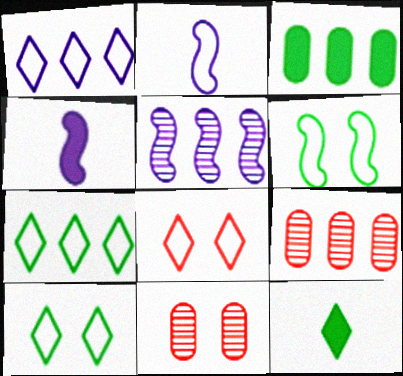[[4, 7, 11], 
[4, 9, 10]]